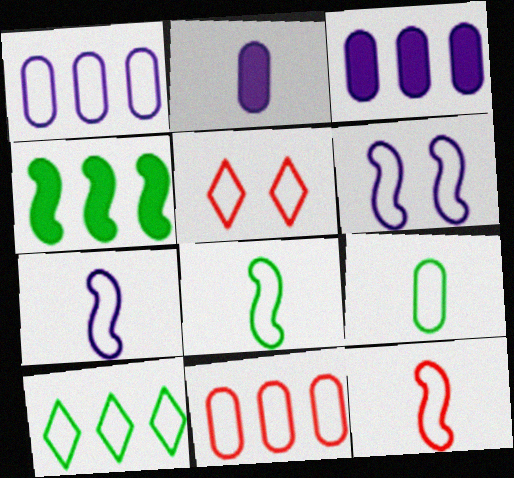[[1, 5, 8], 
[5, 11, 12], 
[7, 8, 12]]